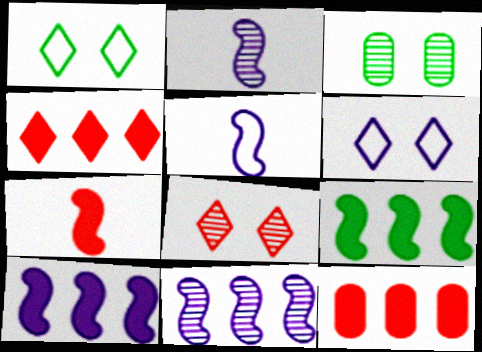[[1, 2, 12], 
[3, 4, 5]]